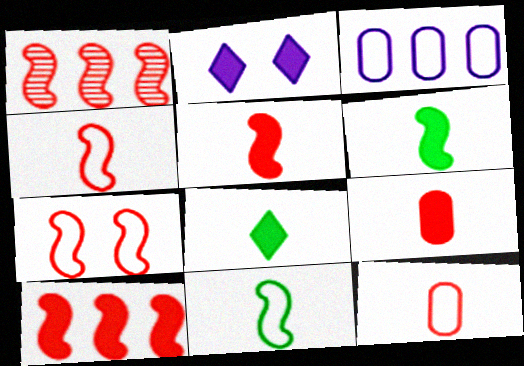[[1, 5, 7]]